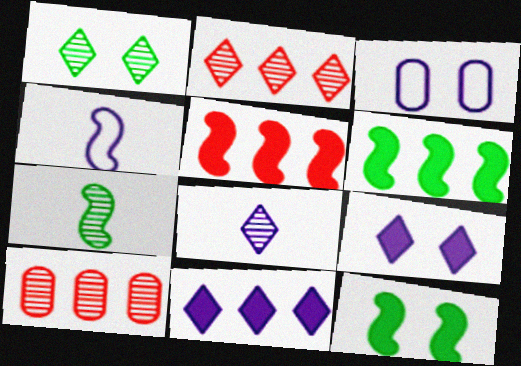[[1, 2, 8]]